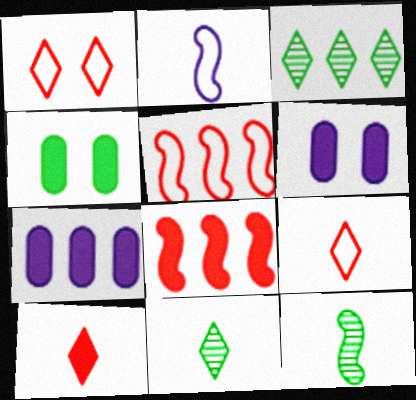[[1, 7, 12], 
[3, 5, 7], 
[5, 6, 11]]